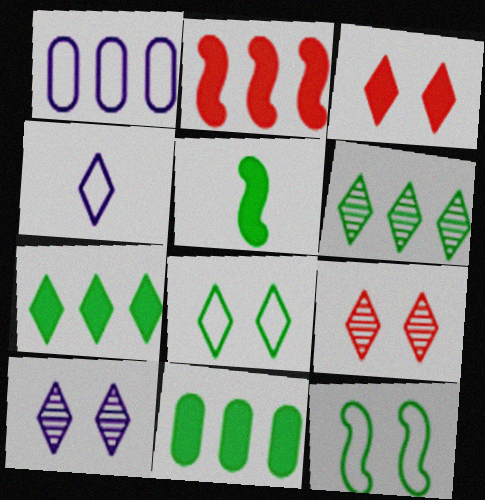[[1, 2, 6], 
[1, 5, 9], 
[3, 4, 6], 
[3, 8, 10], 
[4, 7, 9]]